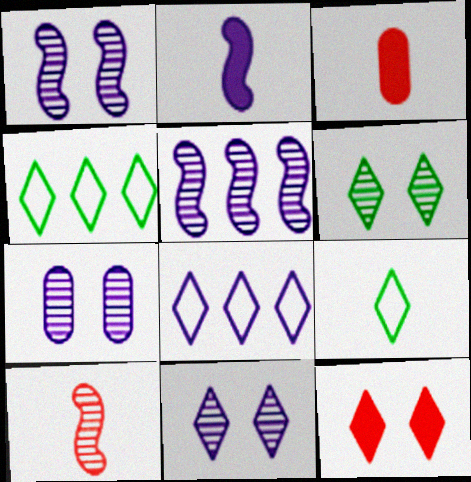[[1, 3, 4], 
[1, 7, 11], 
[2, 7, 8]]